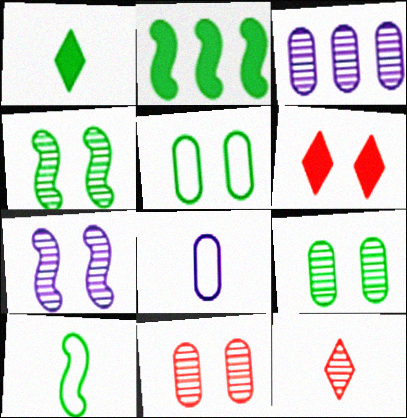[[2, 4, 10], 
[3, 4, 12], 
[3, 6, 10], 
[5, 6, 7]]